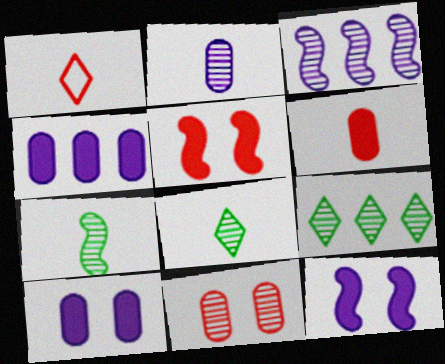[[3, 8, 11]]